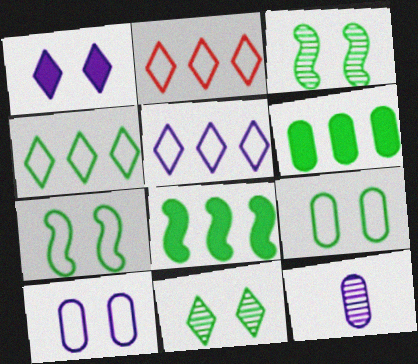[[2, 4, 5]]